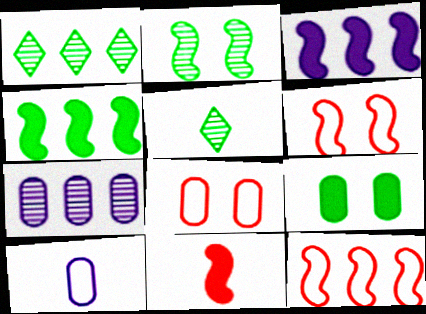[[3, 5, 8], 
[5, 10, 11]]